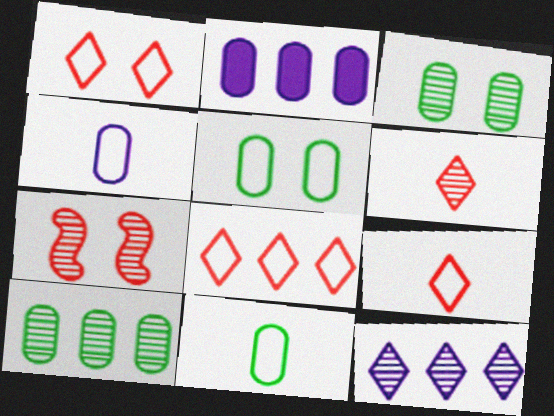[[1, 8, 9]]